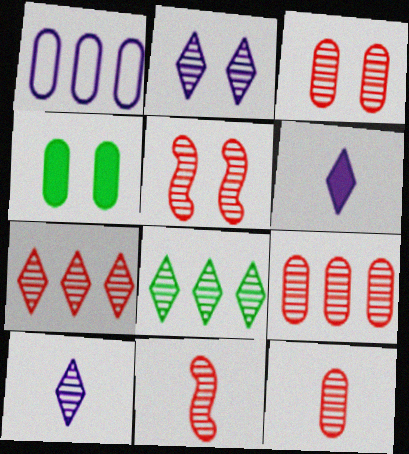[[1, 4, 12], 
[3, 7, 11], 
[3, 9, 12], 
[5, 7, 12]]